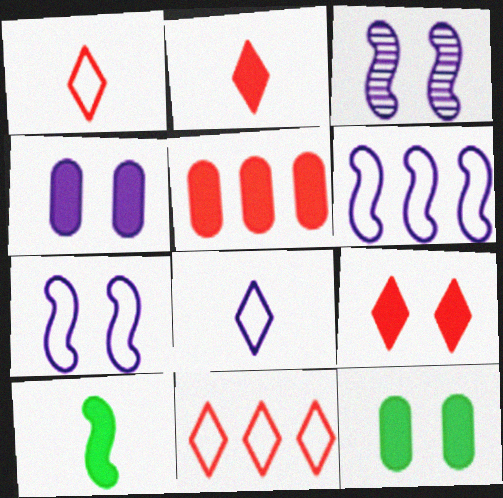[]